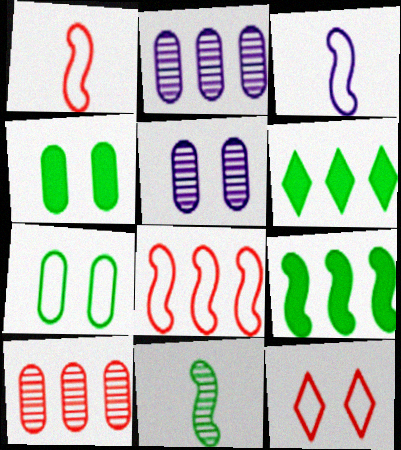[[1, 5, 6], 
[2, 6, 8], 
[6, 7, 11]]